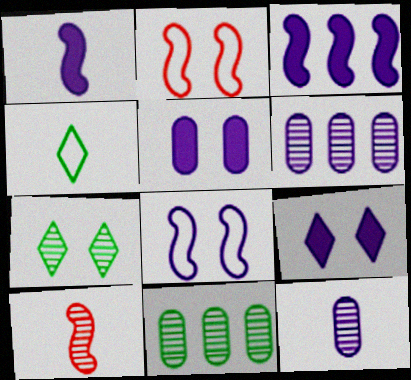[[2, 5, 7], 
[6, 7, 10]]